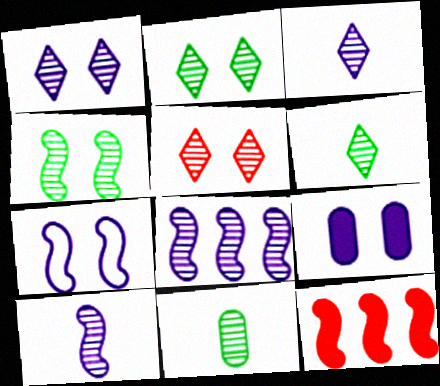[[1, 2, 5], 
[1, 7, 9], 
[5, 8, 11]]